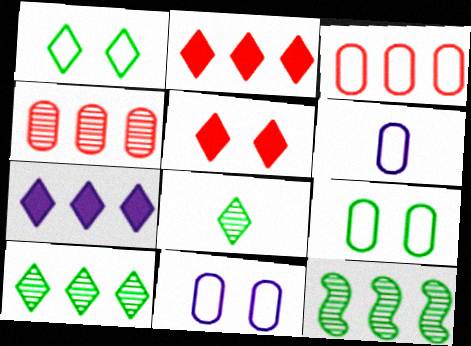[[3, 6, 9], 
[3, 7, 12], 
[5, 6, 12]]